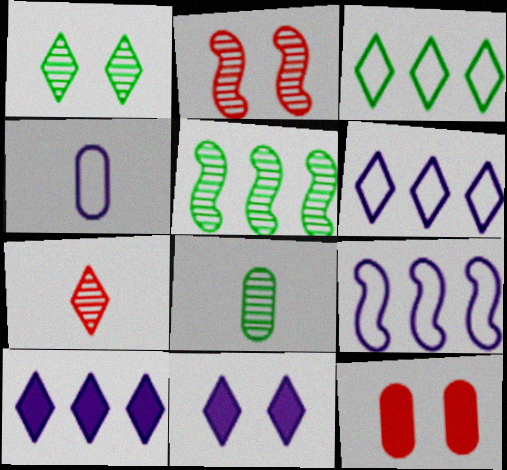[[1, 5, 8], 
[3, 7, 11]]